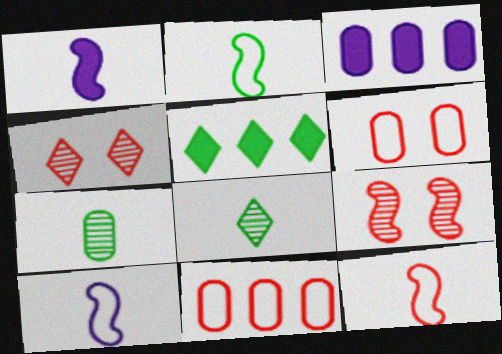[[2, 3, 4], 
[2, 10, 12], 
[3, 6, 7]]